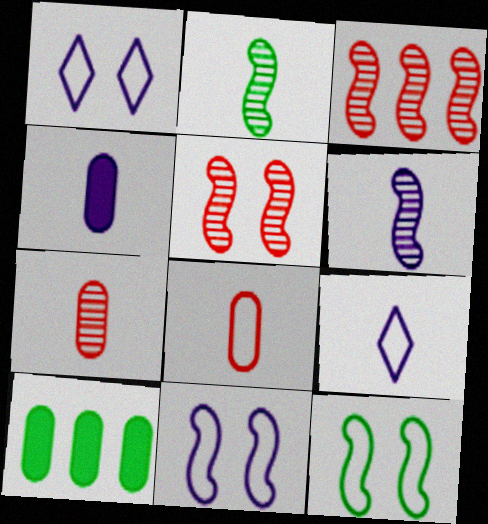[[4, 6, 9], 
[5, 9, 10]]